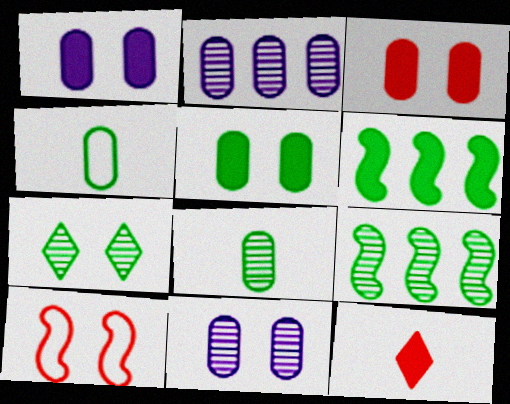[[1, 3, 5], 
[1, 6, 12], 
[1, 7, 10], 
[2, 3, 4], 
[4, 6, 7], 
[7, 8, 9]]